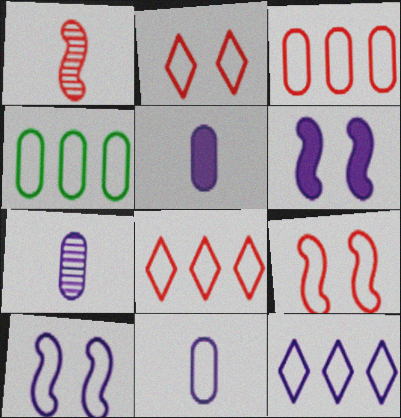[[5, 7, 11], 
[6, 7, 12], 
[10, 11, 12]]